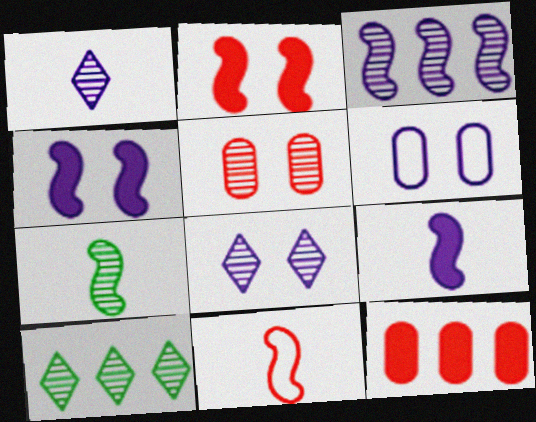[[4, 6, 8], 
[7, 9, 11]]